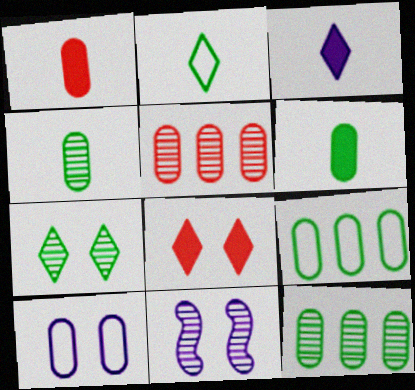[[1, 10, 12], 
[5, 6, 10]]